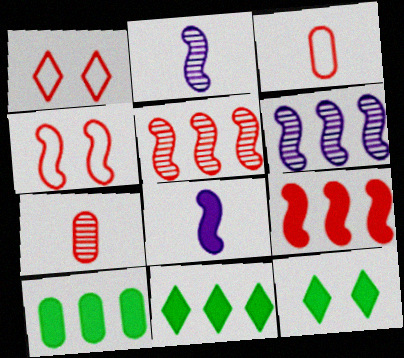[[1, 2, 10], 
[1, 7, 9], 
[3, 6, 12]]